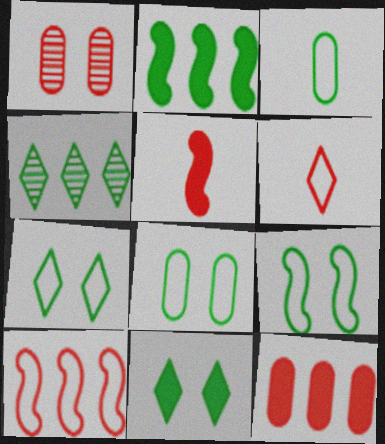[[7, 8, 9]]